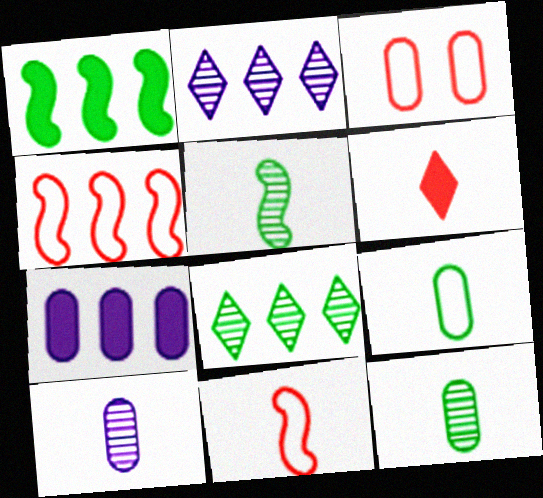[[3, 7, 12], 
[4, 7, 8]]